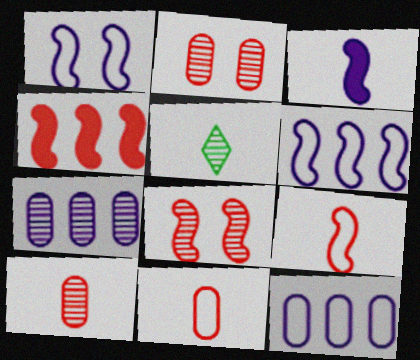[[3, 5, 11], 
[4, 8, 9], 
[5, 7, 8]]